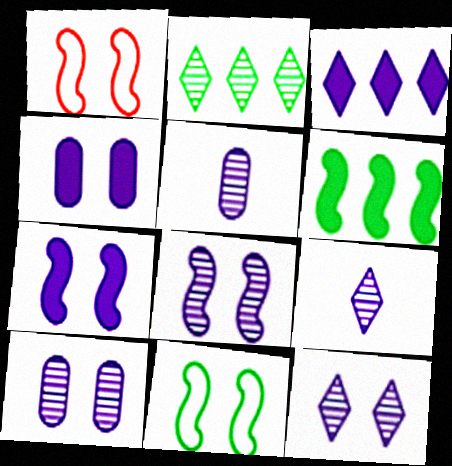[[8, 10, 12]]